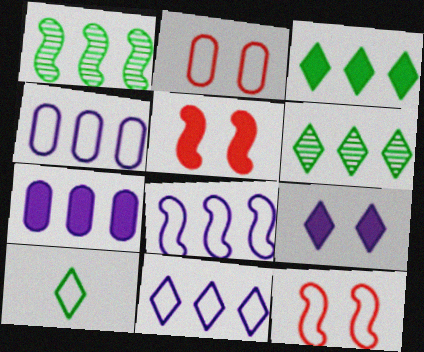[[2, 8, 10], 
[4, 8, 11], 
[4, 10, 12]]